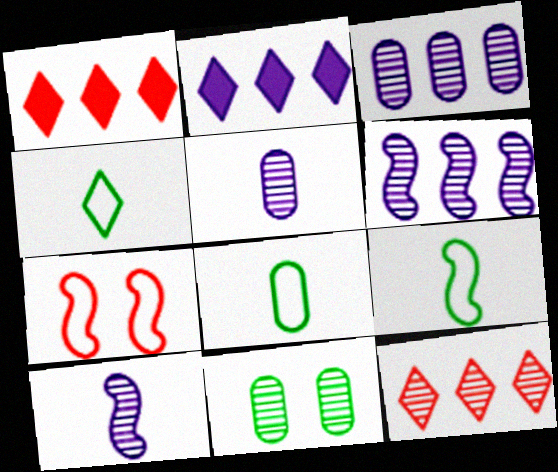[[4, 8, 9], 
[10, 11, 12]]